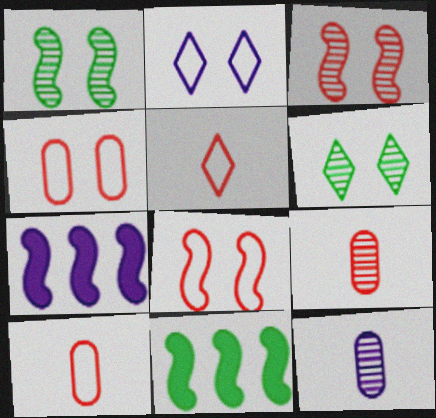[[2, 7, 12], 
[2, 9, 11], 
[6, 7, 10]]